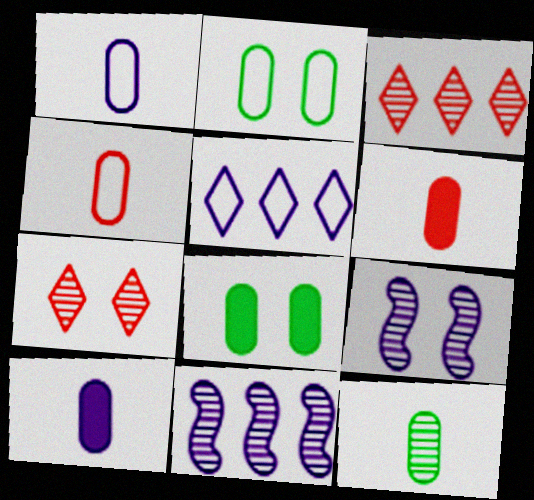[[1, 6, 12], 
[3, 9, 12], 
[4, 10, 12], 
[5, 9, 10], 
[7, 11, 12]]